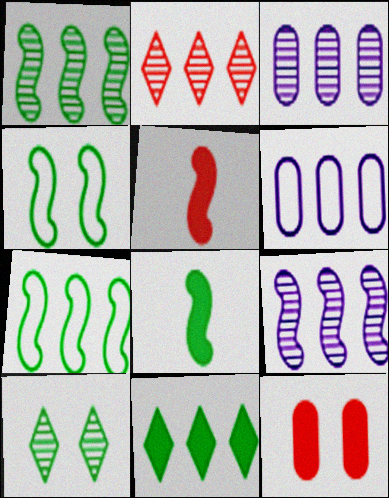[[1, 2, 3], 
[1, 4, 8], 
[4, 5, 9], 
[5, 6, 10]]